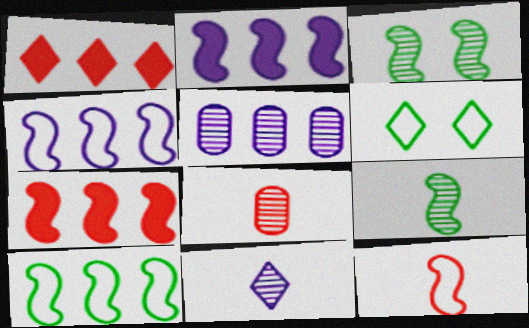[[1, 5, 10], 
[1, 6, 11], 
[2, 3, 12], 
[2, 6, 8], 
[8, 9, 11]]